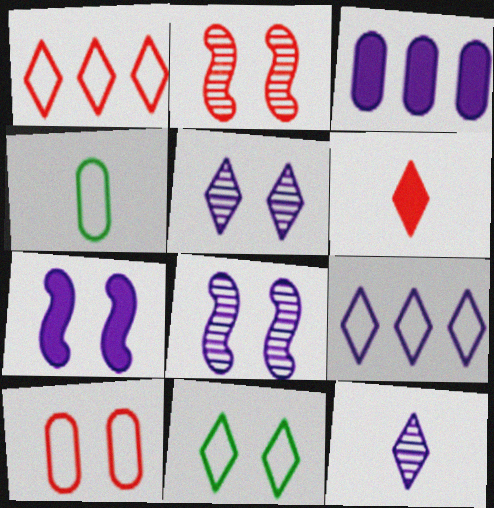[]